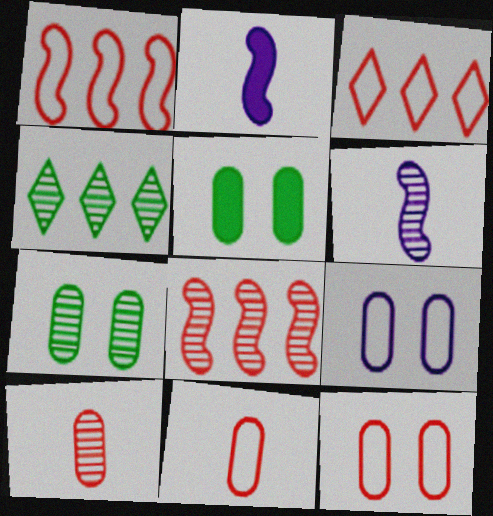[[2, 3, 7], 
[2, 4, 12], 
[3, 5, 6]]